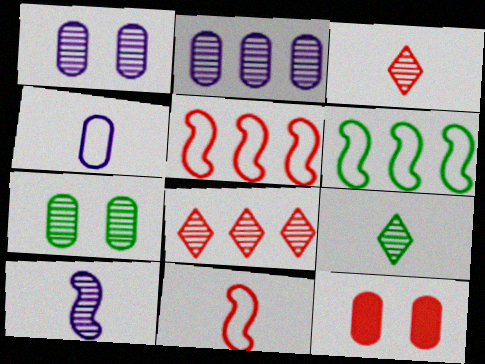[[3, 5, 12], 
[7, 8, 10], 
[8, 11, 12]]